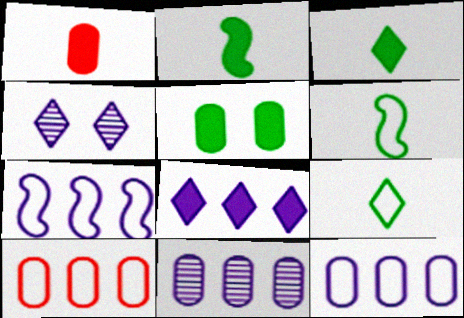[[2, 4, 10], 
[7, 8, 11]]